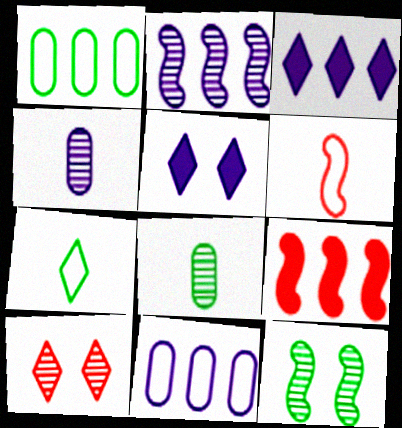[[2, 3, 11], 
[2, 8, 10], 
[3, 7, 10]]